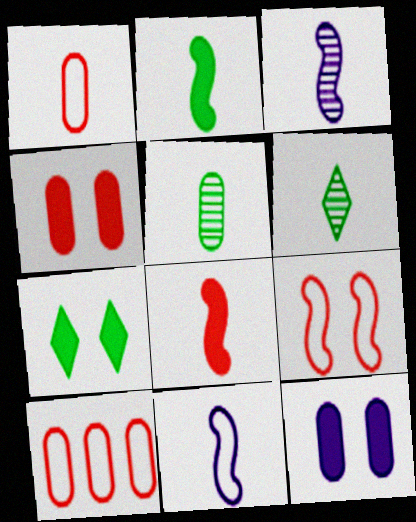[[3, 7, 10], 
[5, 10, 12]]